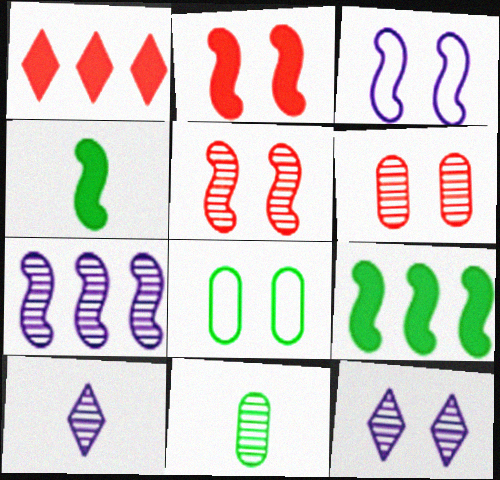[[1, 3, 11], 
[2, 8, 12]]